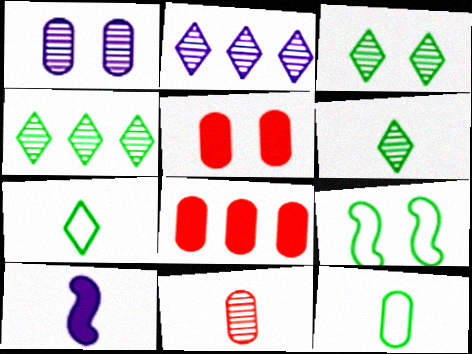[[1, 8, 12], 
[3, 4, 6], 
[7, 10, 11]]